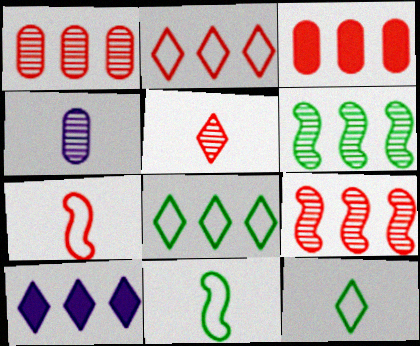[[2, 3, 9]]